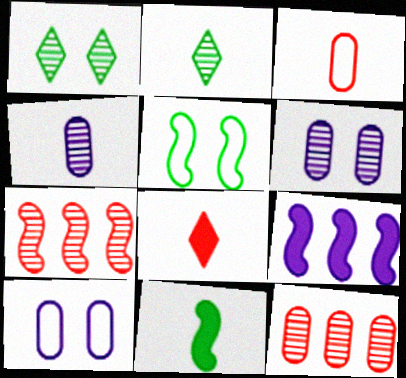[[1, 3, 9], 
[1, 4, 7], 
[2, 6, 7]]